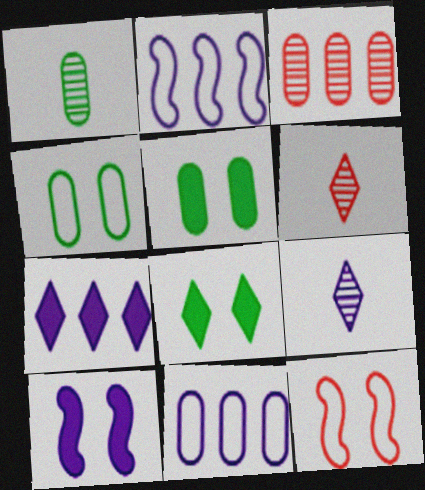[[1, 7, 12], 
[2, 5, 6], 
[9, 10, 11]]